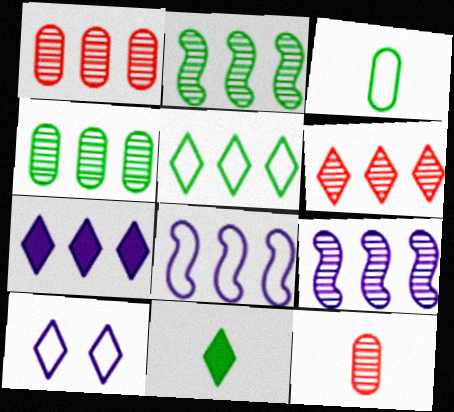[[4, 6, 9], 
[5, 6, 7], 
[6, 10, 11]]